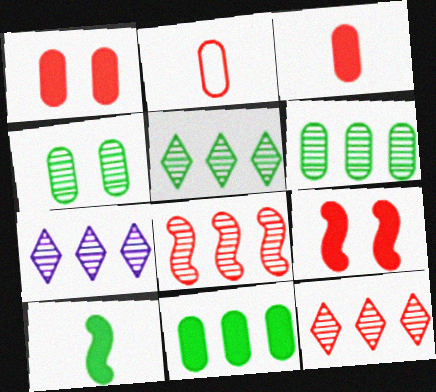[[2, 9, 12], 
[5, 7, 12], 
[6, 7, 8]]